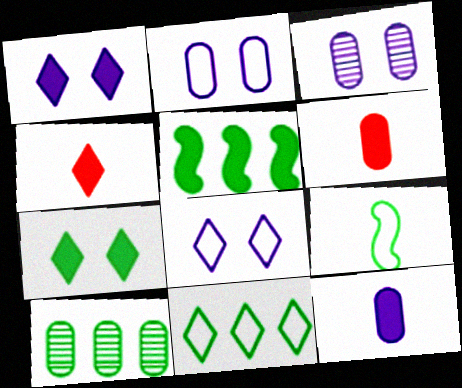[[1, 5, 6], 
[2, 6, 10], 
[5, 10, 11], 
[7, 9, 10]]